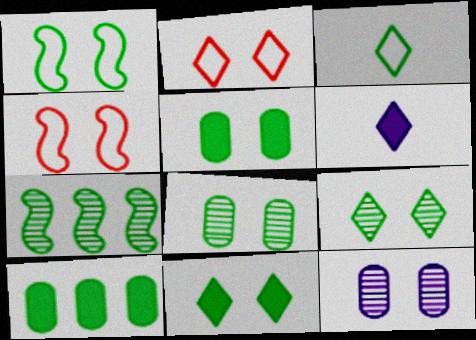[[1, 5, 9], 
[1, 8, 11], 
[3, 5, 7], 
[4, 11, 12]]